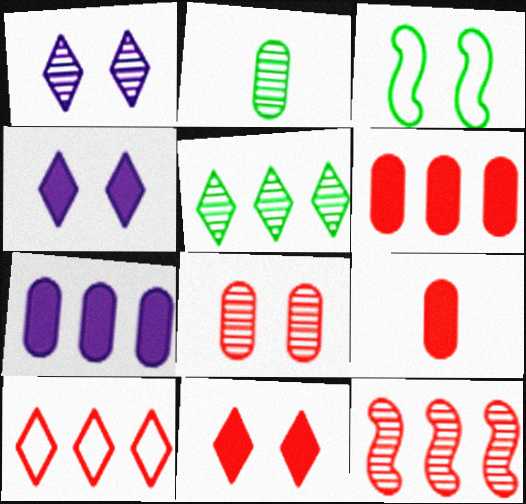[[1, 2, 12], 
[3, 4, 8], 
[6, 10, 12]]